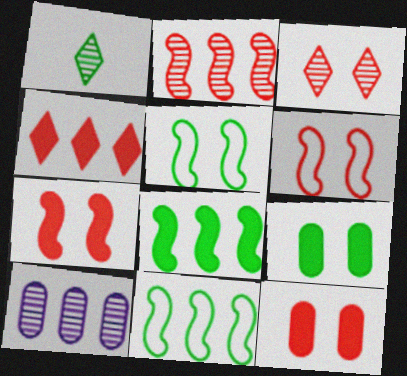[[1, 9, 11], 
[3, 6, 12], 
[4, 10, 11]]